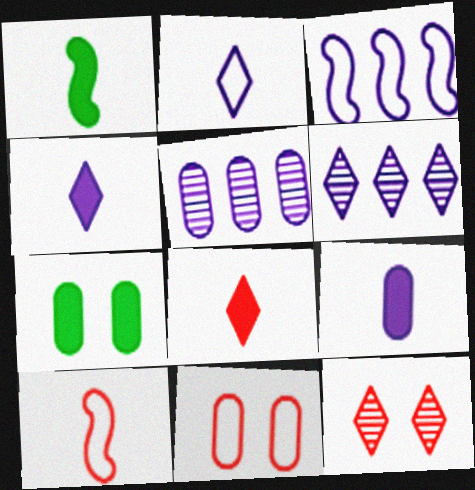[[1, 6, 11], 
[1, 8, 9], 
[6, 7, 10]]